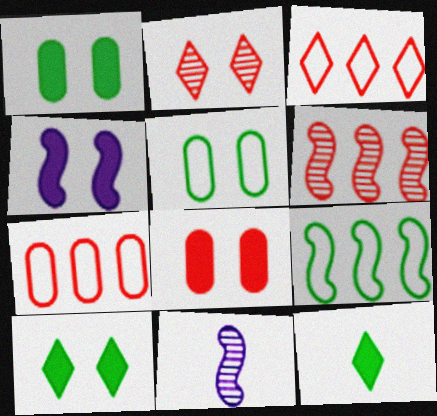[[1, 3, 11], 
[2, 4, 5], 
[4, 8, 10], 
[7, 10, 11]]